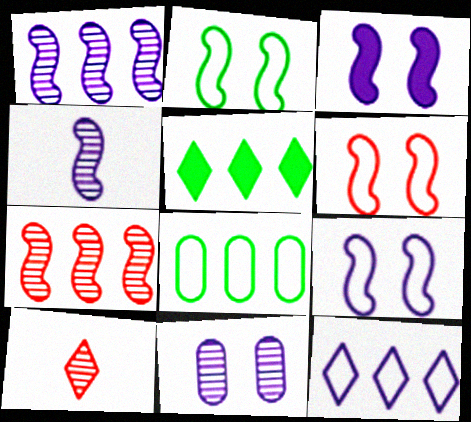[[2, 6, 9], 
[3, 8, 10]]